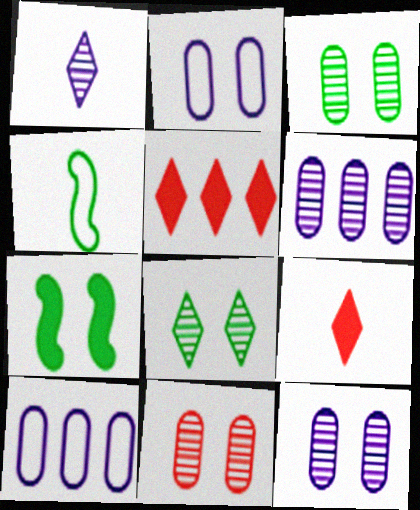[[3, 11, 12], 
[4, 5, 12]]